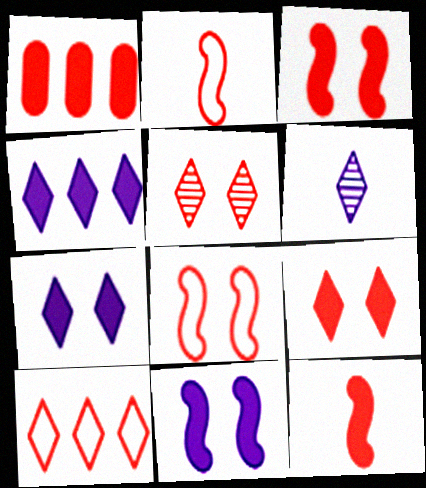[[1, 2, 5], 
[1, 9, 12]]